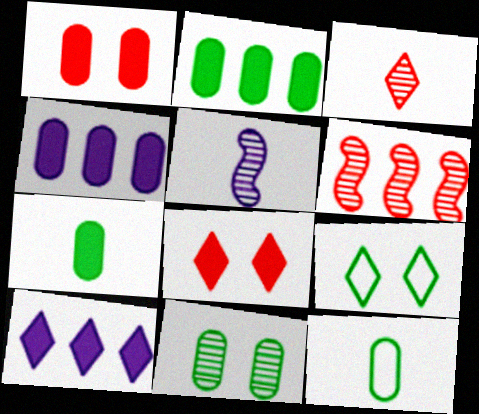[[1, 4, 7], 
[2, 11, 12], 
[3, 9, 10]]